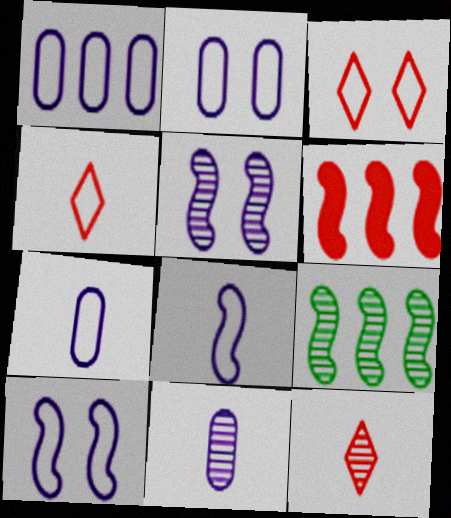[[1, 2, 7]]